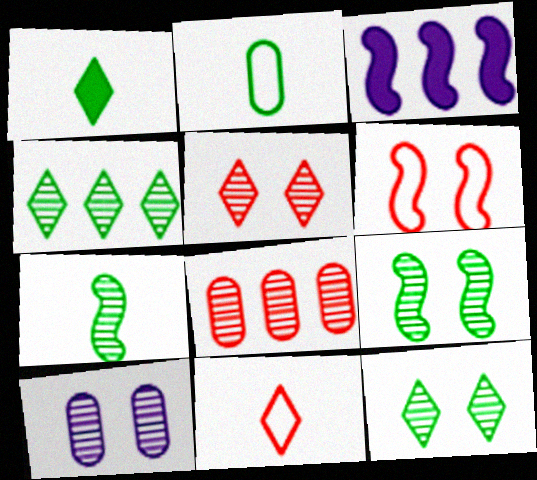[[1, 2, 7], 
[2, 3, 5], 
[3, 6, 7], 
[5, 9, 10]]